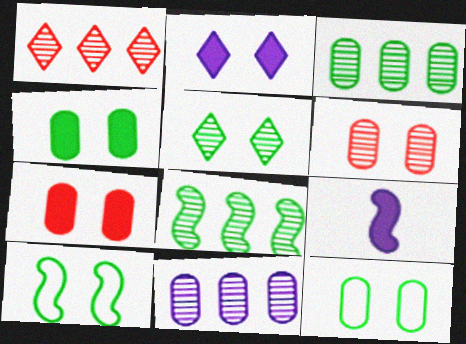[[1, 8, 11], 
[1, 9, 12], 
[2, 6, 10], 
[4, 5, 10]]